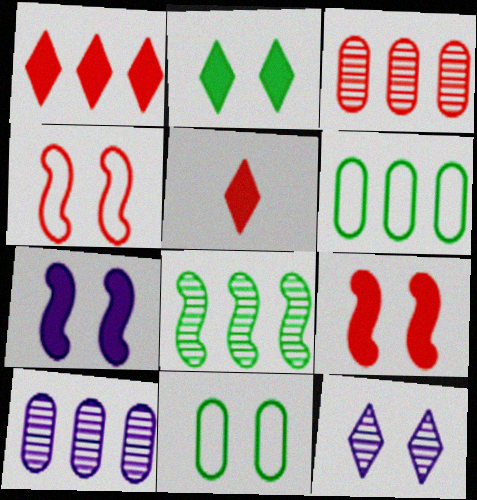[[3, 4, 5], 
[9, 11, 12]]